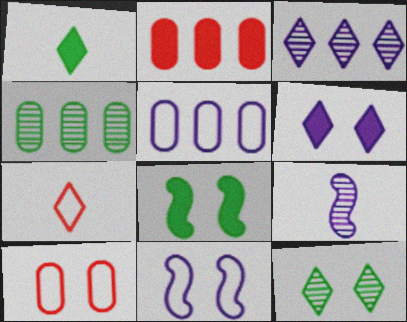[[2, 4, 5], 
[5, 6, 9]]